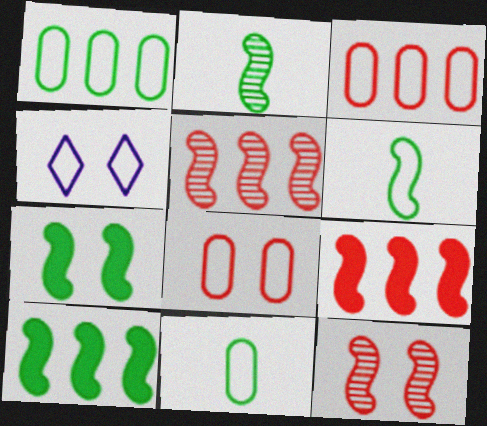[[3, 4, 6]]